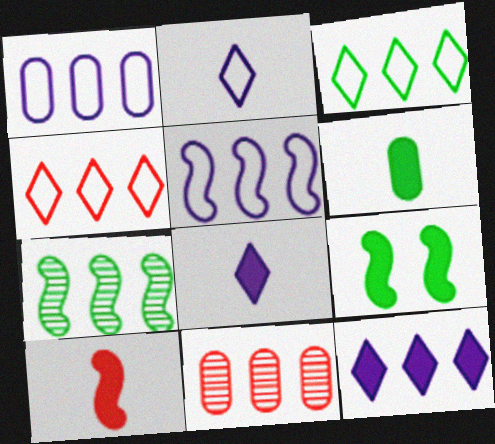[[2, 9, 11], 
[6, 8, 10]]